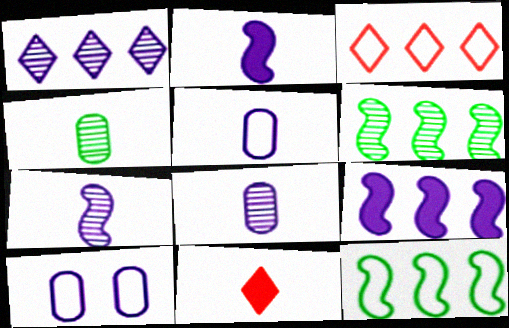[[1, 2, 10], 
[6, 10, 11]]